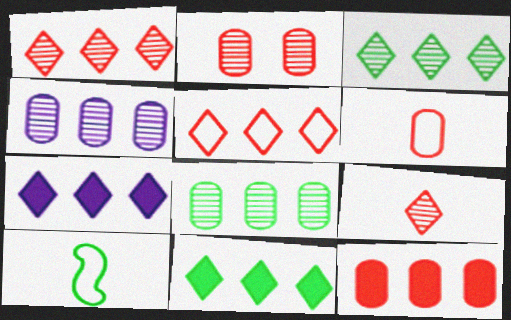[[2, 6, 12], 
[2, 7, 10], 
[3, 5, 7]]